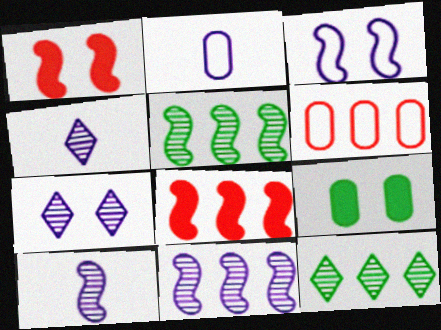[[1, 2, 12]]